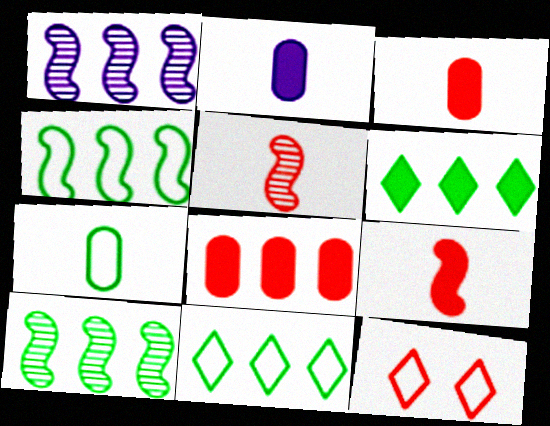[[1, 8, 11], 
[2, 10, 12], 
[5, 8, 12]]